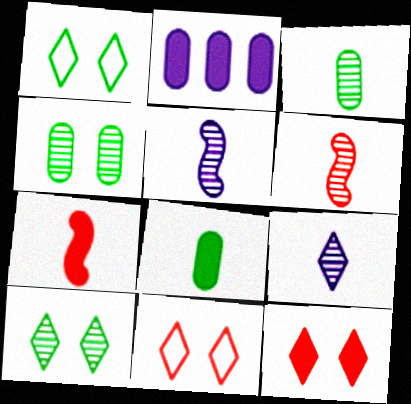[[1, 2, 6], 
[3, 6, 9]]